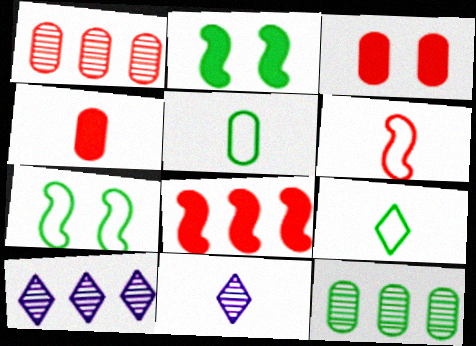[[2, 9, 12], 
[4, 7, 10]]